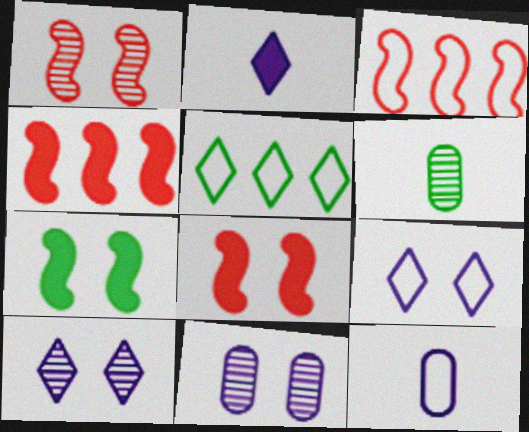[[4, 6, 9], 
[5, 6, 7]]